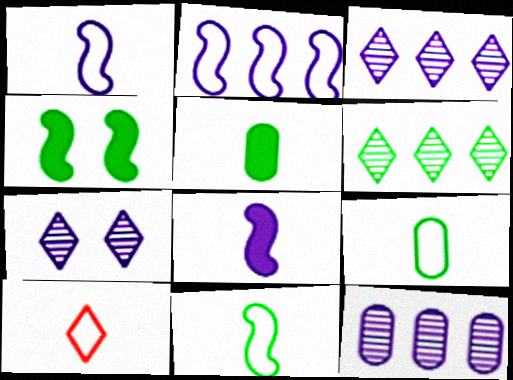[[1, 9, 10], 
[4, 6, 9], 
[4, 10, 12]]